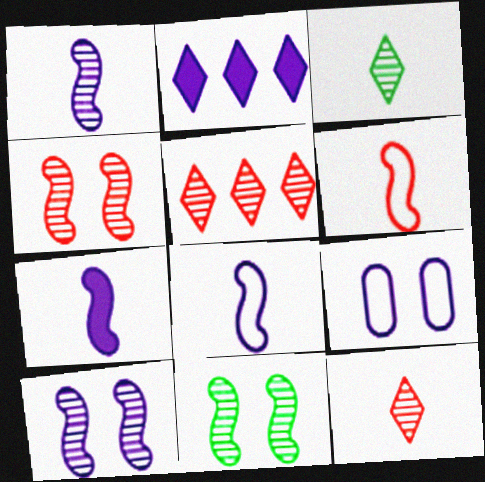[[1, 2, 9], 
[1, 7, 8], 
[4, 10, 11]]